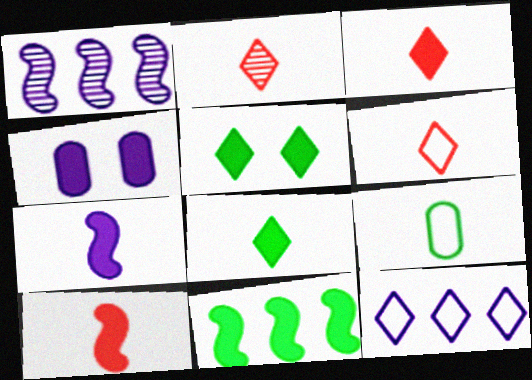[[2, 3, 6], 
[2, 5, 12], 
[2, 7, 9], 
[3, 4, 11]]